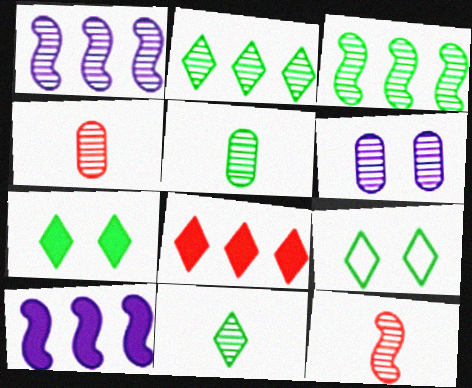[[2, 6, 12], 
[4, 9, 10]]